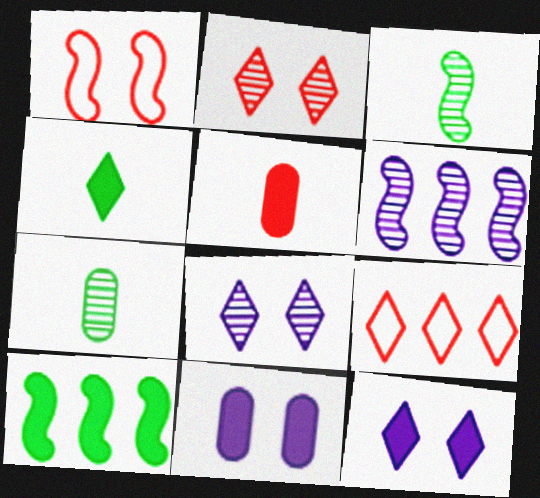[[2, 6, 7], 
[3, 9, 11], 
[4, 8, 9], 
[5, 10, 12]]